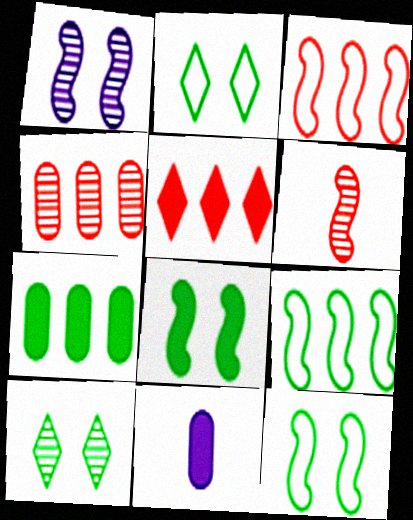[[3, 4, 5], 
[3, 10, 11], 
[5, 8, 11]]